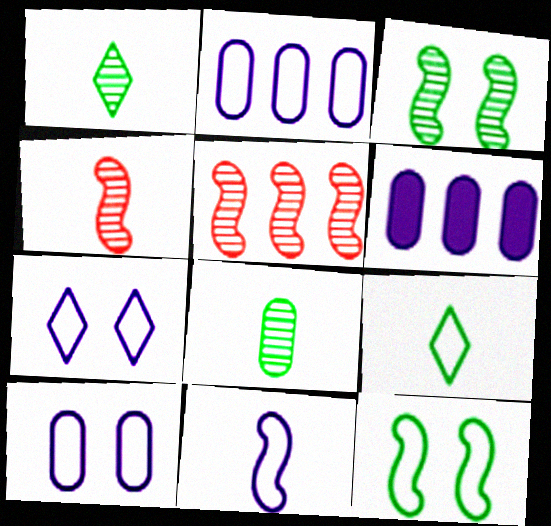[[2, 7, 11]]